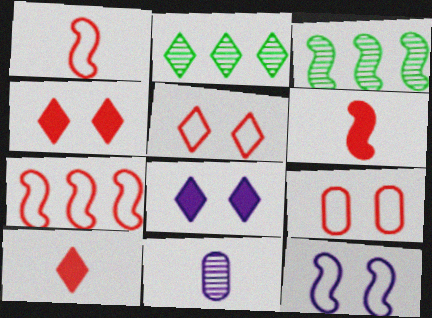[[3, 6, 12]]